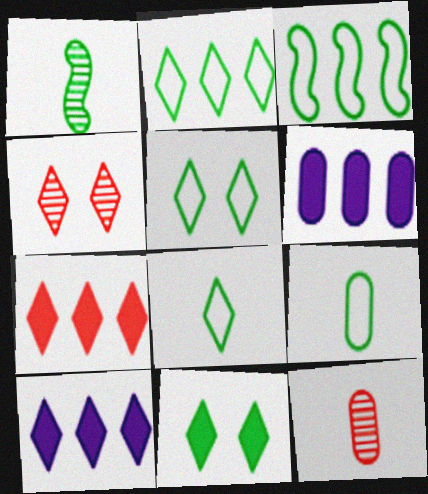[[2, 5, 8], 
[3, 5, 9], 
[4, 8, 10]]